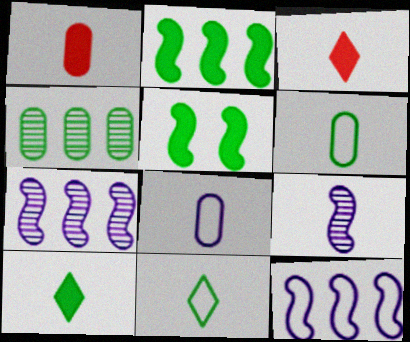[[1, 9, 11], 
[3, 6, 9], 
[4, 5, 11]]